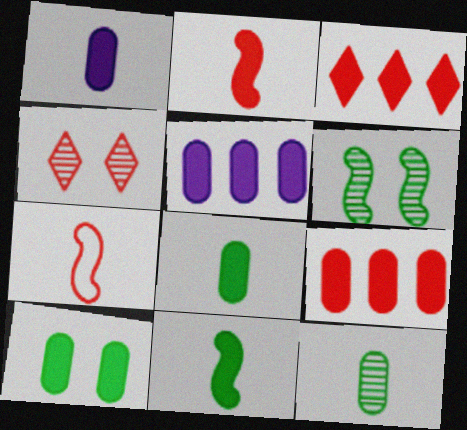[[1, 9, 10], 
[4, 7, 9]]